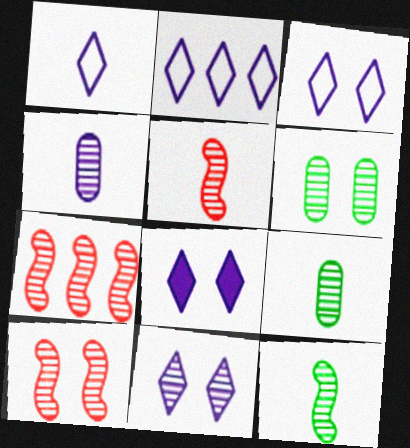[[1, 2, 3], 
[3, 8, 11], 
[5, 7, 10], 
[6, 10, 11], 
[7, 9, 11]]